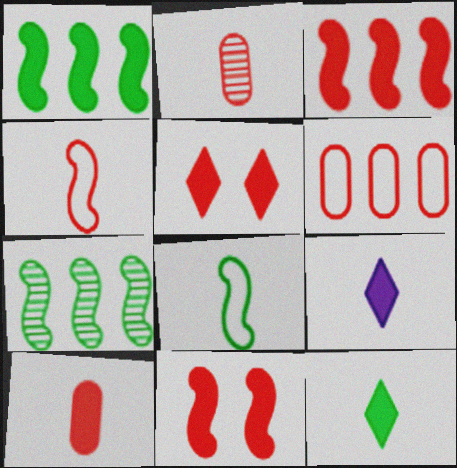[[2, 8, 9], 
[3, 5, 10]]